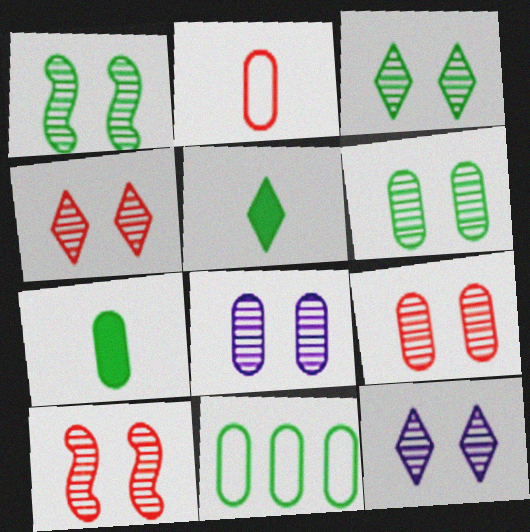[[1, 3, 6], 
[1, 4, 8], 
[1, 5, 11], 
[1, 9, 12], 
[3, 4, 12], 
[3, 8, 10], 
[4, 9, 10], 
[6, 7, 11], 
[6, 8, 9], 
[6, 10, 12]]